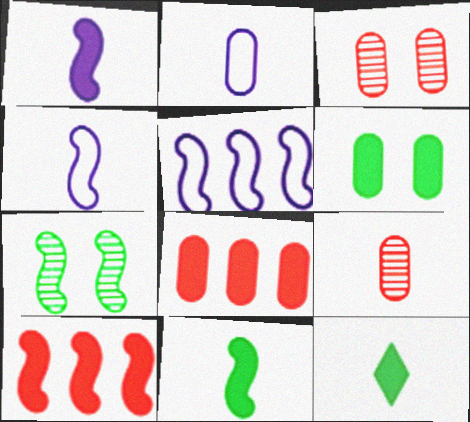[[3, 5, 12], 
[4, 7, 10], 
[4, 9, 12]]